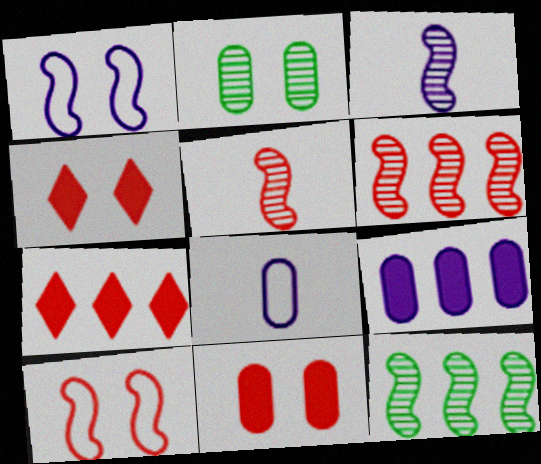[[1, 2, 4], 
[4, 8, 12]]